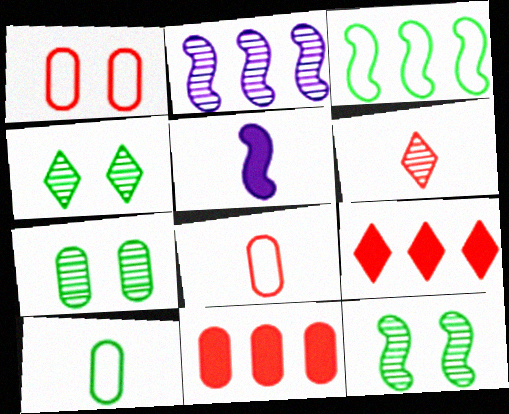[[2, 6, 7], 
[4, 7, 12], 
[5, 6, 10]]